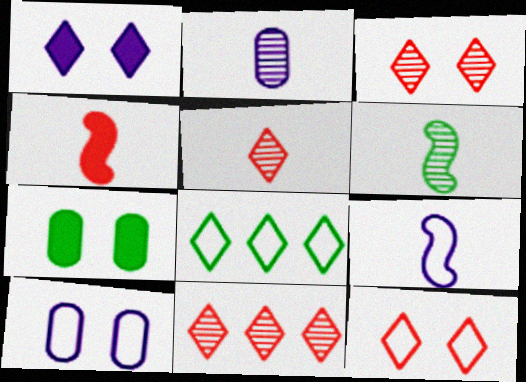[[1, 5, 8], 
[2, 5, 6], 
[3, 5, 11], 
[4, 6, 9], 
[6, 7, 8], 
[7, 9, 11]]